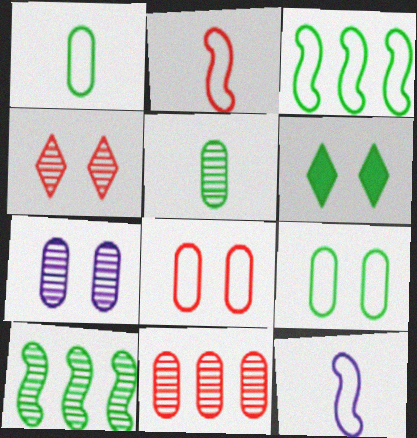[[1, 6, 10], 
[3, 5, 6], 
[5, 7, 11], 
[6, 11, 12]]